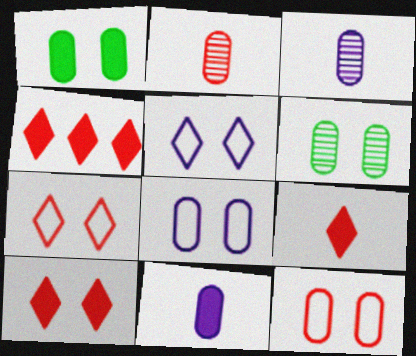[[4, 9, 10]]